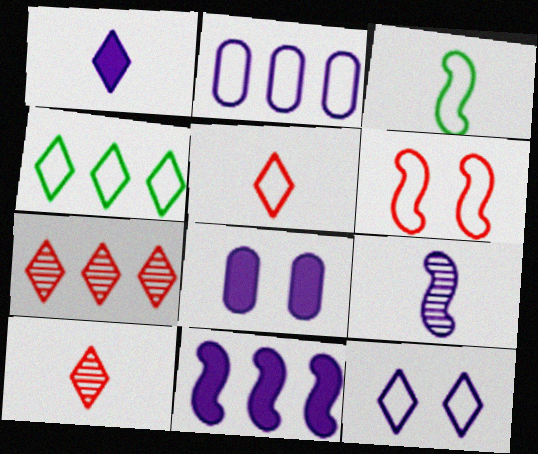[[1, 8, 11], 
[3, 7, 8], 
[4, 5, 12]]